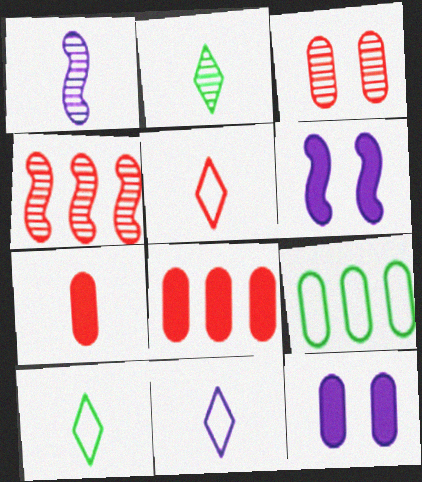[[1, 7, 10], 
[4, 10, 12], 
[5, 10, 11]]